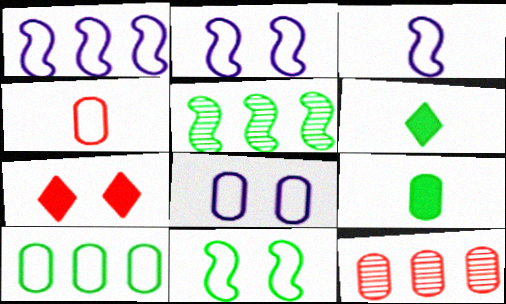[[1, 2, 3], 
[2, 6, 12], 
[4, 8, 10], 
[8, 9, 12]]